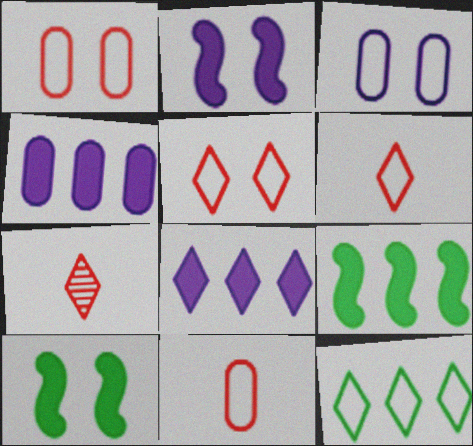[[3, 7, 9]]